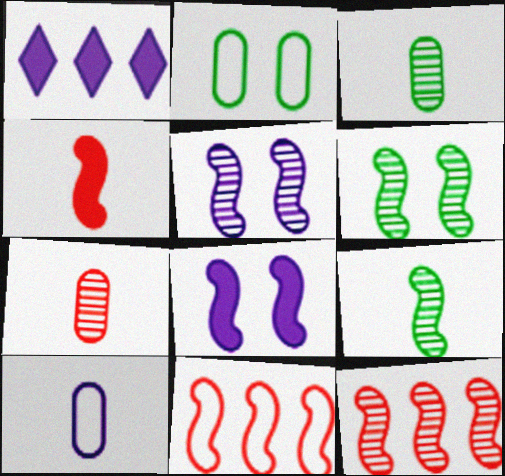[[1, 5, 10], 
[5, 9, 12], 
[8, 9, 11]]